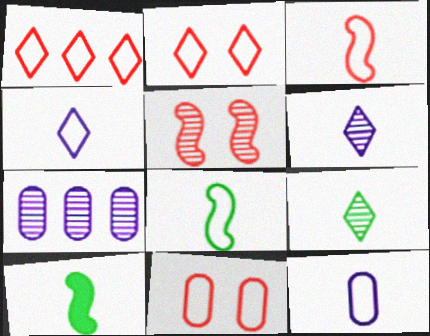[[1, 3, 11], 
[2, 7, 10], 
[5, 7, 9]]